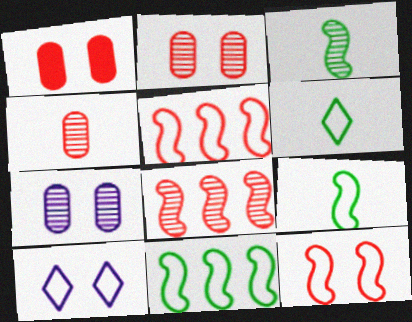[]